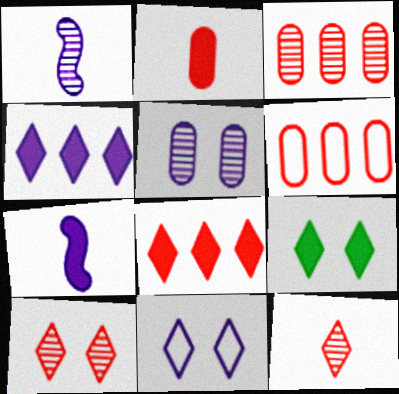[[1, 6, 9], 
[9, 10, 11]]